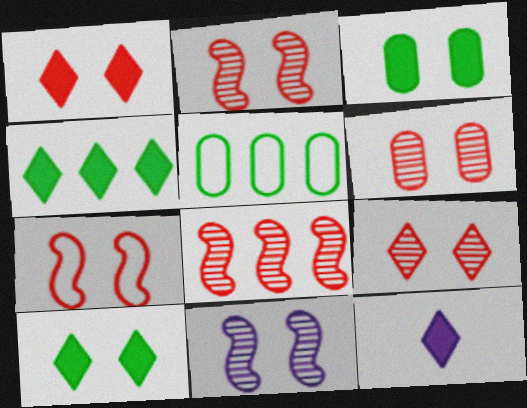[[1, 4, 12], 
[1, 6, 7], 
[2, 5, 12], 
[2, 6, 9]]